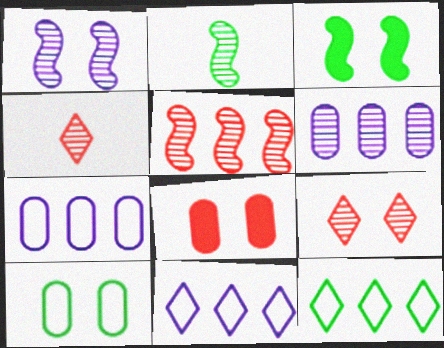[[1, 2, 5], 
[2, 6, 9], 
[2, 8, 11], 
[3, 4, 7]]